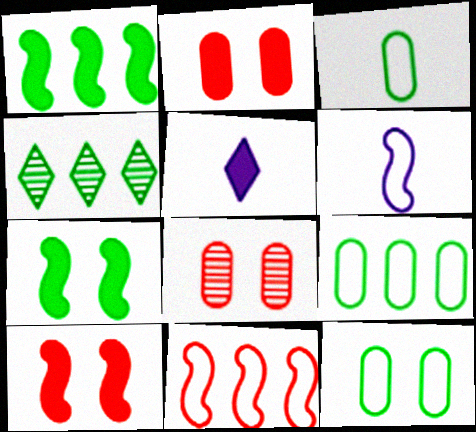[[1, 2, 5], 
[1, 4, 9], 
[2, 4, 6], 
[3, 4, 7], 
[3, 9, 12]]